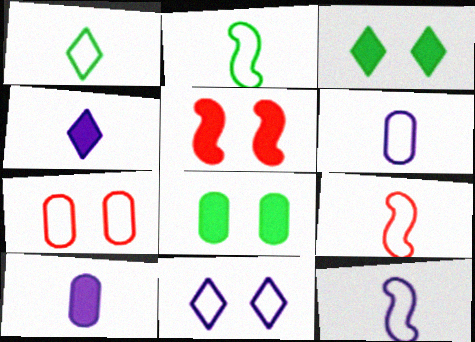[[1, 6, 9], 
[2, 9, 12]]